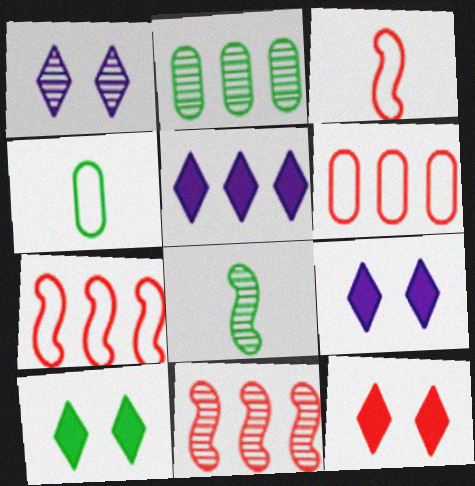[[2, 3, 9], 
[2, 5, 7], 
[4, 9, 11], 
[6, 8, 9], 
[9, 10, 12]]